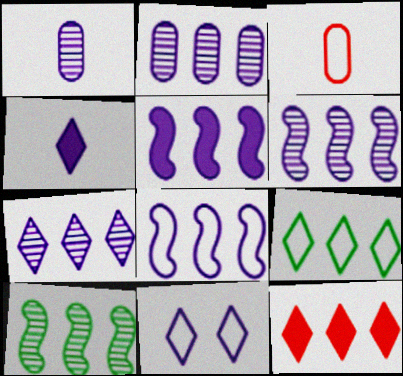[[1, 5, 11], 
[2, 6, 7], 
[4, 7, 11], 
[5, 6, 8], 
[7, 9, 12]]